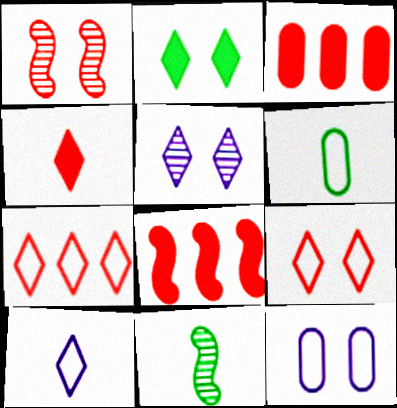[[1, 2, 12], 
[2, 5, 9], 
[5, 6, 8]]